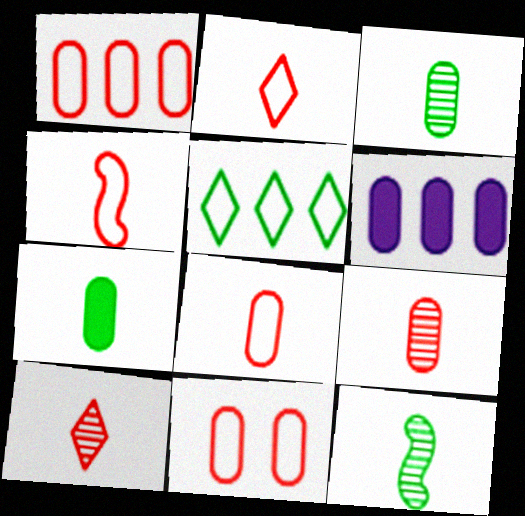[[1, 8, 11], 
[2, 4, 8], 
[3, 6, 11]]